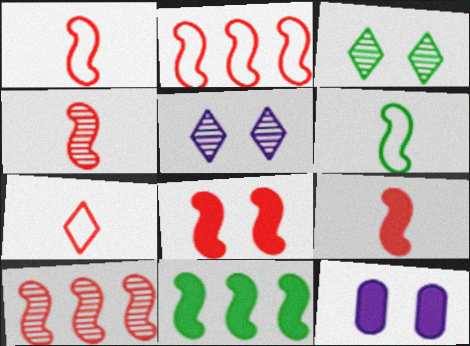[[1, 4, 9], 
[1, 8, 10], 
[2, 4, 8]]